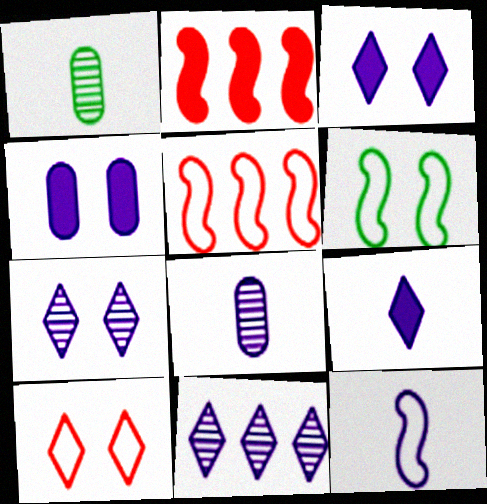[[1, 3, 5], 
[4, 11, 12], 
[5, 6, 12], 
[8, 9, 12]]